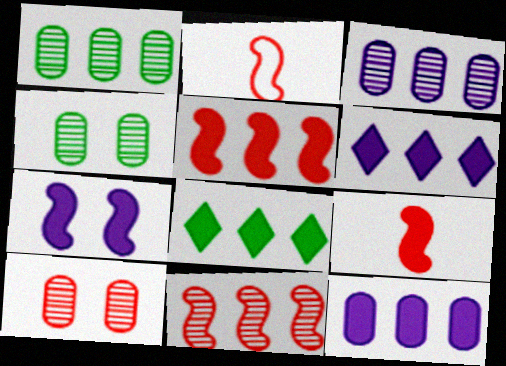[[2, 4, 6], 
[5, 8, 12]]